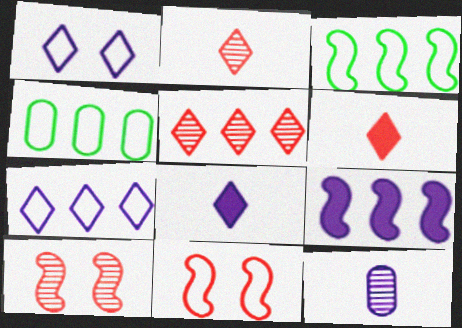[[1, 9, 12], 
[4, 5, 9], 
[4, 8, 10]]